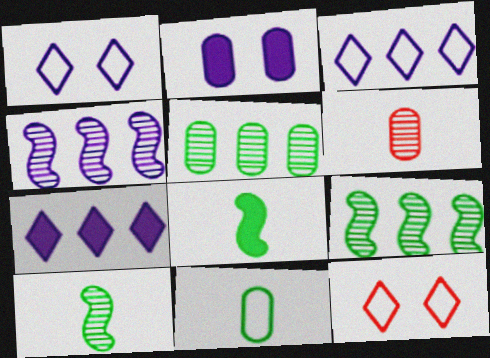[]